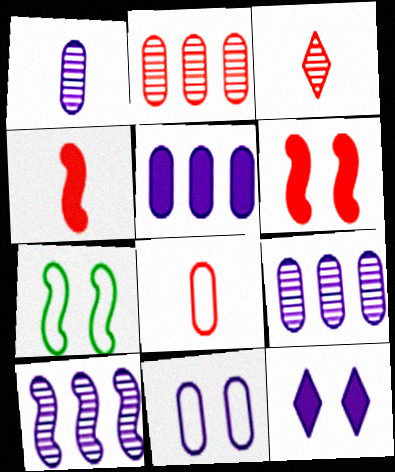[[1, 5, 11], 
[3, 4, 8], 
[3, 5, 7], 
[4, 7, 10]]